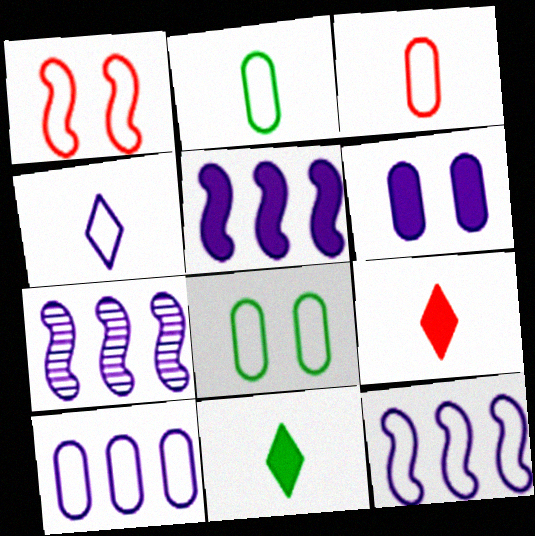[[3, 8, 10], 
[4, 6, 7], 
[5, 7, 12], 
[7, 8, 9]]